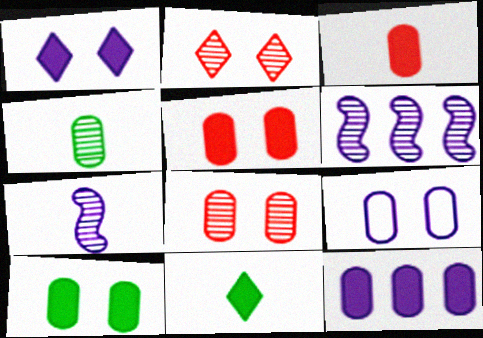[[2, 4, 6], 
[3, 10, 12], 
[8, 9, 10]]